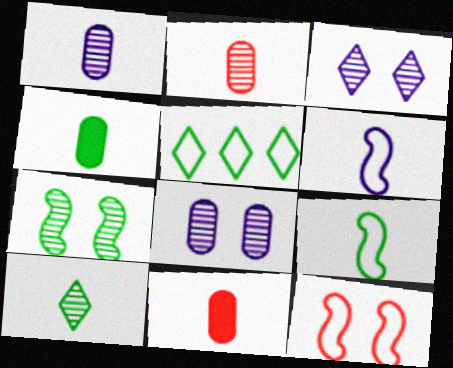[[4, 5, 7], 
[4, 9, 10], 
[6, 10, 11]]